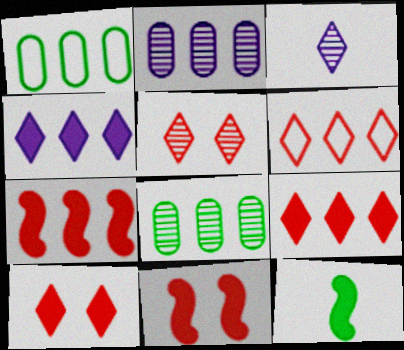[[1, 3, 11]]